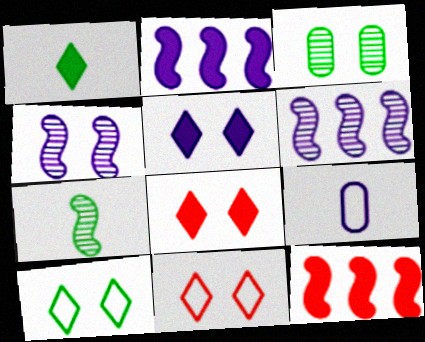[[5, 6, 9]]